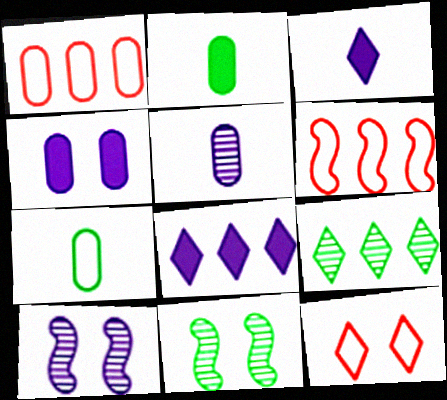[[1, 3, 11], 
[3, 9, 12], 
[4, 11, 12]]